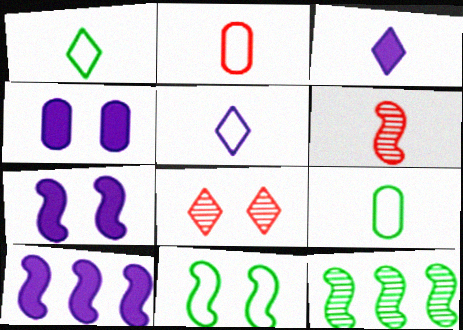[[3, 4, 10], 
[3, 6, 9], 
[4, 8, 11], 
[6, 10, 11], 
[8, 9, 10]]